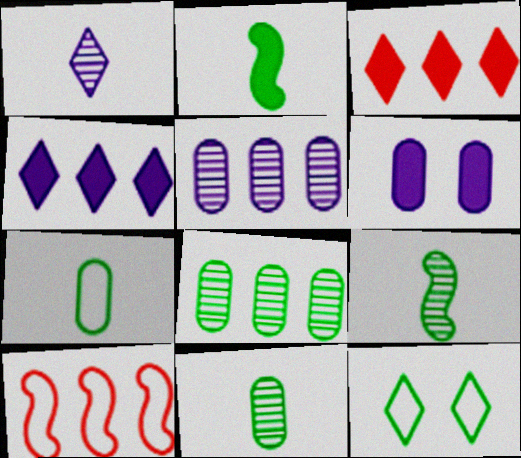[[1, 3, 12], 
[2, 3, 6], 
[2, 8, 12], 
[4, 8, 10]]